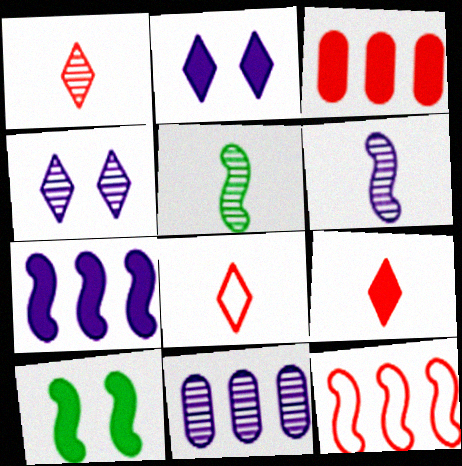[[1, 8, 9], 
[4, 6, 11], 
[6, 10, 12], 
[8, 10, 11]]